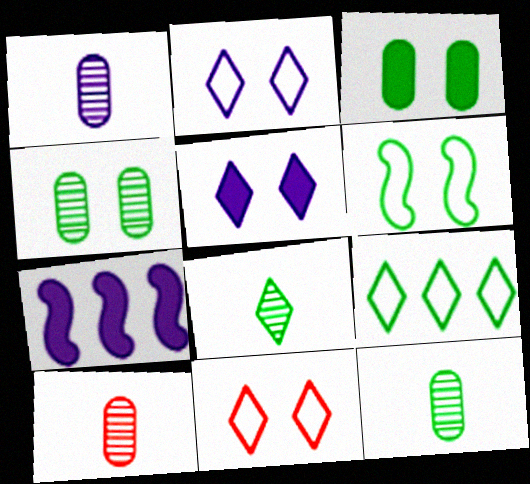[[1, 2, 7], 
[1, 10, 12], 
[7, 11, 12]]